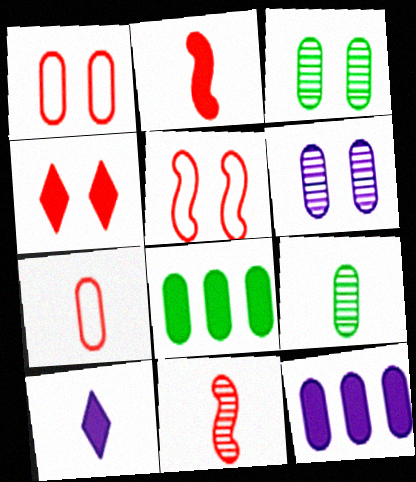[[1, 9, 12], 
[3, 7, 12], 
[6, 7, 8]]